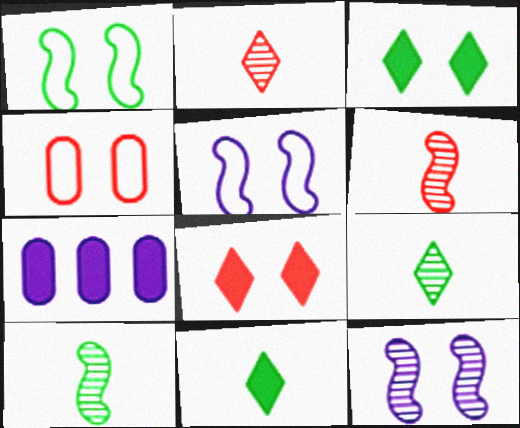[[1, 2, 7], 
[3, 4, 12]]